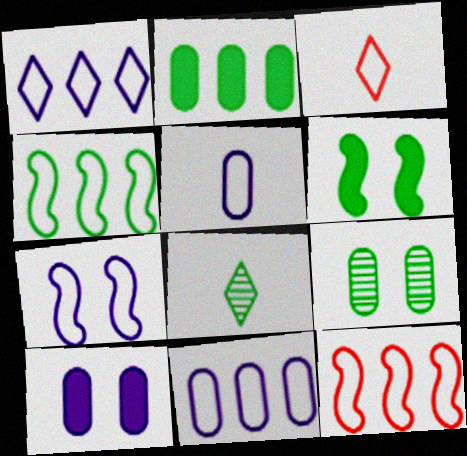[[1, 5, 7], 
[8, 10, 12]]